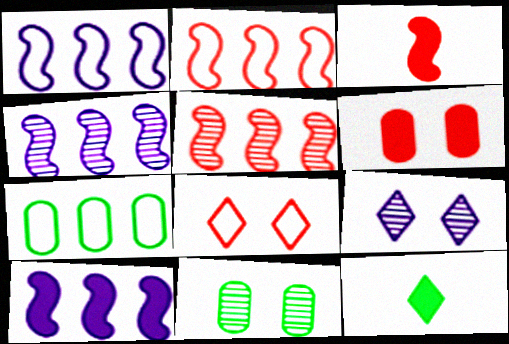[[1, 4, 10], 
[3, 7, 9], 
[6, 10, 12]]